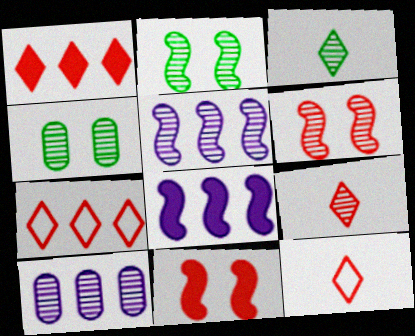[[2, 9, 10], 
[3, 6, 10], 
[4, 5, 9], 
[4, 8, 12]]